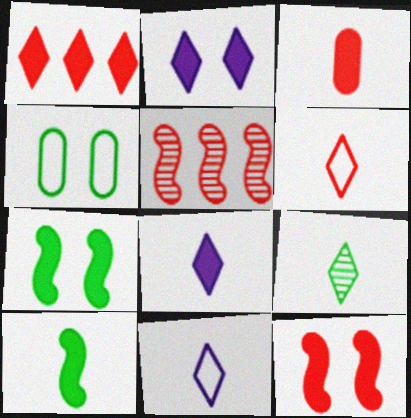[[1, 3, 12], 
[3, 8, 10], 
[4, 5, 8], 
[6, 8, 9]]